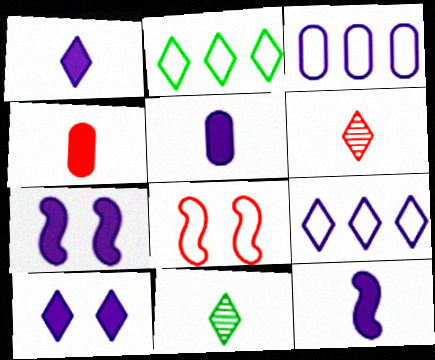[[1, 5, 12], 
[2, 6, 10]]